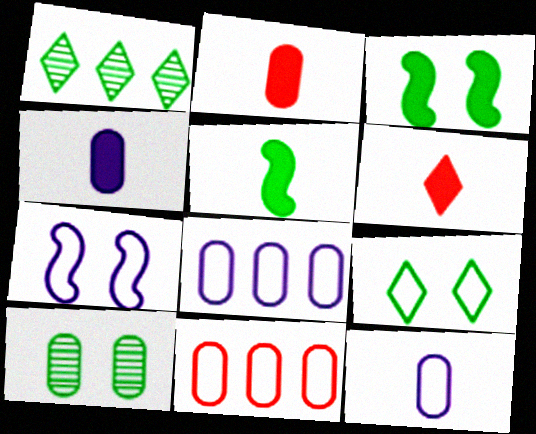[[1, 2, 7], 
[2, 8, 10], 
[3, 9, 10], 
[4, 5, 6], 
[4, 10, 11]]